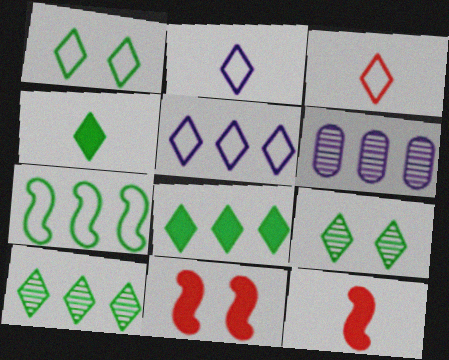[[1, 3, 5], 
[1, 4, 10], 
[1, 6, 12]]